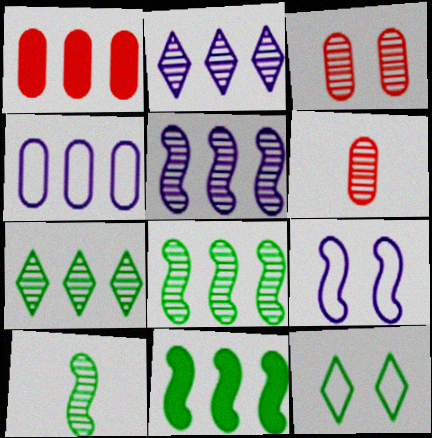[[2, 3, 10]]